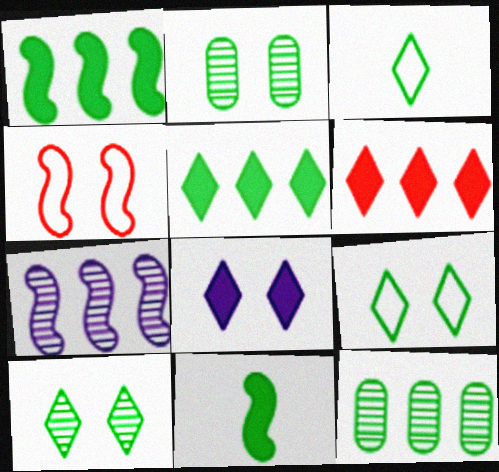[[1, 2, 3], 
[2, 4, 8], 
[3, 5, 10], 
[4, 7, 11], 
[9, 11, 12]]